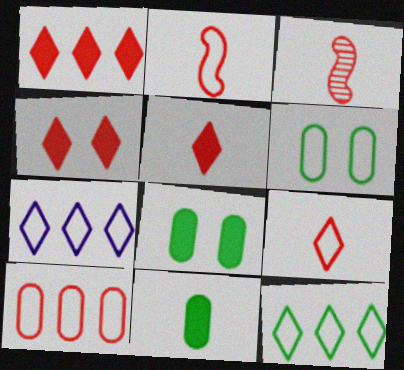[[1, 4, 5], 
[2, 6, 7], 
[3, 4, 10], 
[3, 7, 8]]